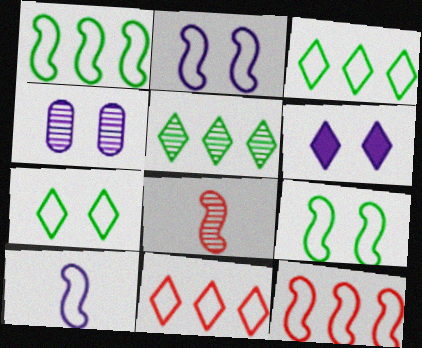[[2, 4, 6], 
[4, 5, 8], 
[9, 10, 12]]